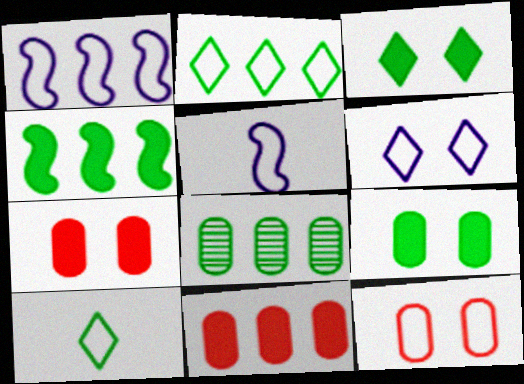[[1, 10, 12], 
[2, 4, 8], 
[2, 5, 12]]